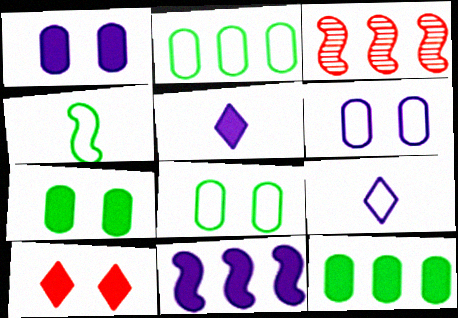[[1, 5, 11], 
[3, 5, 8], 
[3, 7, 9]]